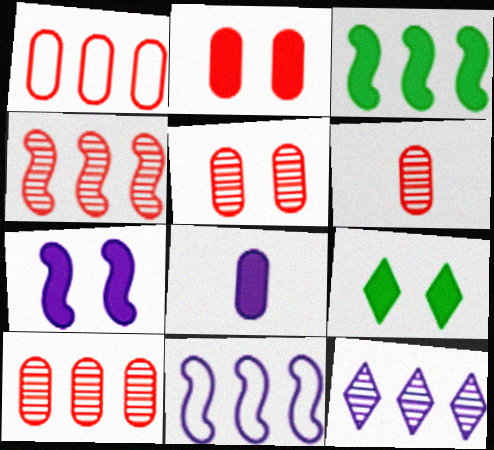[[1, 2, 6], 
[1, 3, 12], 
[2, 7, 9], 
[3, 4, 11], 
[5, 6, 10], 
[6, 9, 11]]